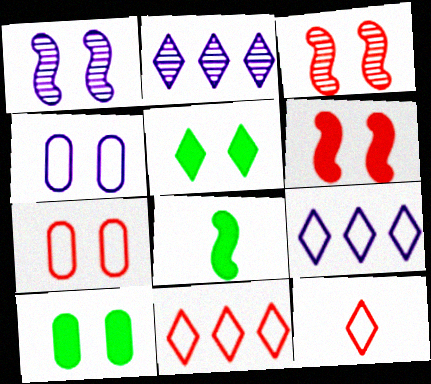[[1, 5, 7], 
[2, 5, 12], 
[2, 7, 8], 
[3, 4, 5]]